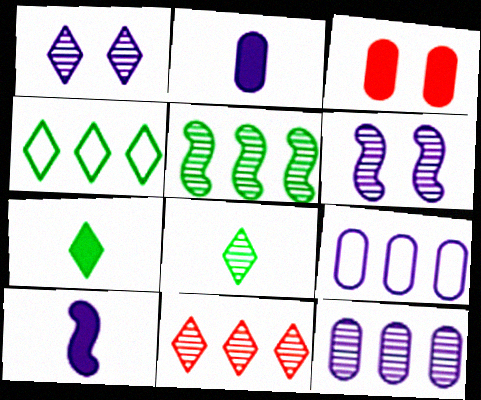[[1, 8, 11], 
[1, 9, 10], 
[5, 11, 12]]